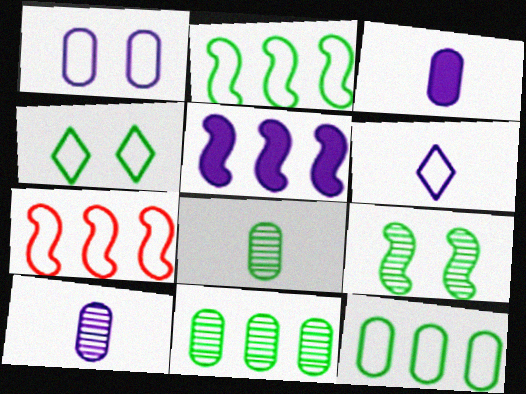[]